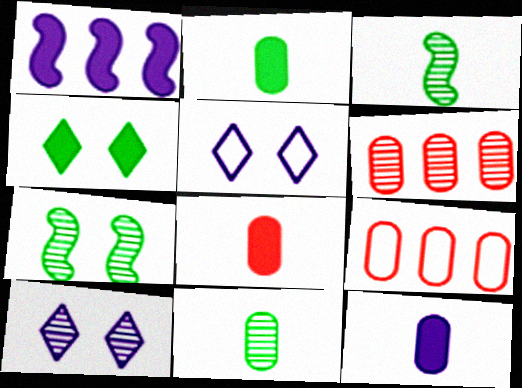[[1, 4, 8], 
[2, 8, 12], 
[3, 6, 10]]